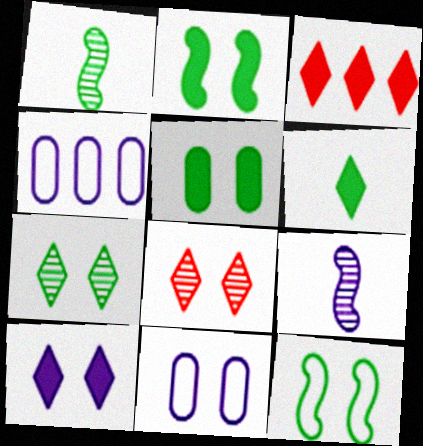[[1, 3, 11], 
[2, 8, 11], 
[3, 6, 10], 
[4, 9, 10], 
[5, 7, 12]]